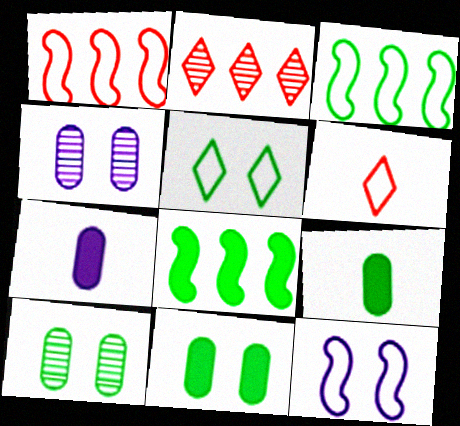[[2, 9, 12], 
[4, 6, 8]]